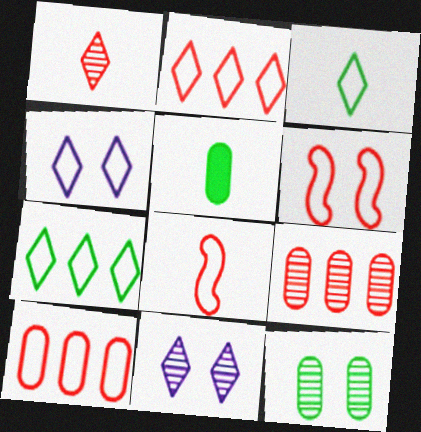[[2, 3, 4]]